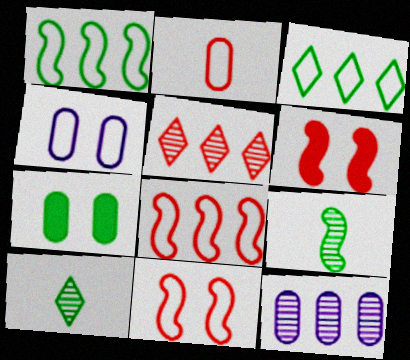[[1, 7, 10], 
[2, 5, 6], 
[2, 7, 12], 
[3, 7, 9]]